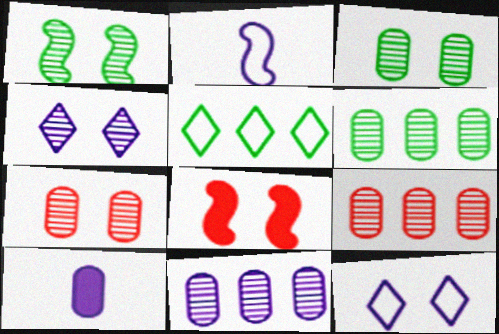[[1, 4, 7], 
[3, 8, 12], 
[6, 9, 11]]